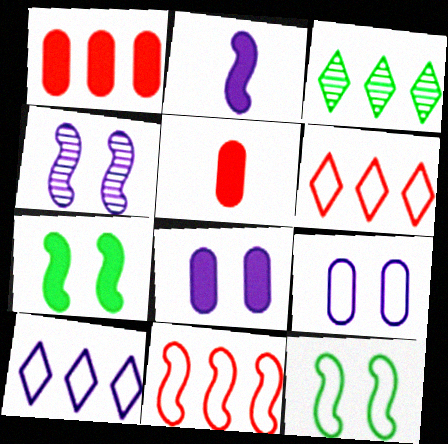[]